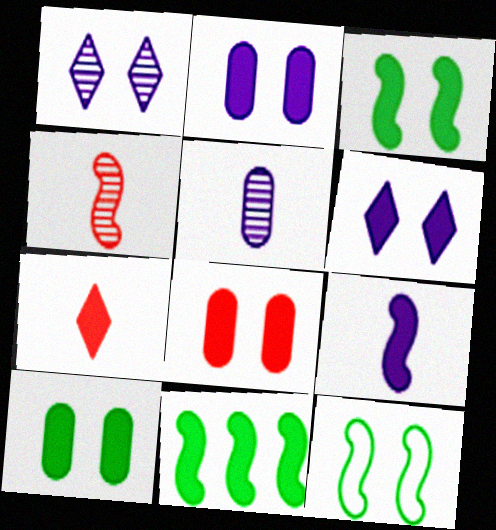[[1, 8, 12], 
[2, 7, 11], 
[2, 8, 10], 
[3, 6, 8]]